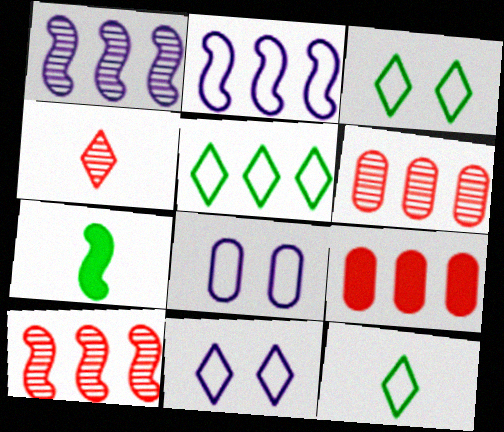[[1, 5, 9], 
[3, 5, 12], 
[6, 7, 11]]